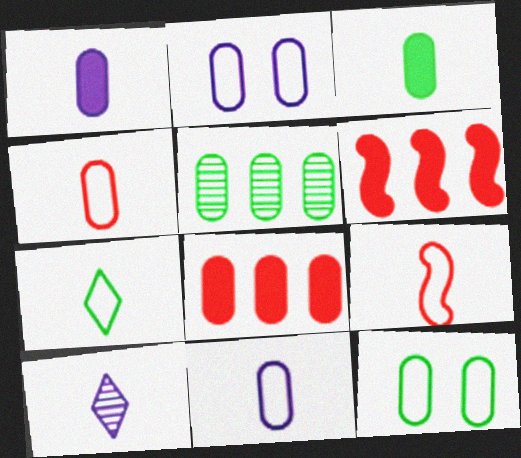[[3, 5, 12], 
[3, 9, 10], 
[6, 10, 12], 
[7, 9, 11]]